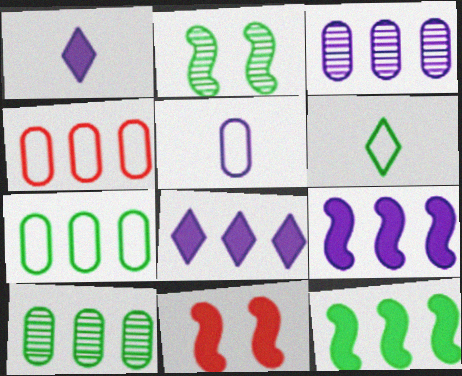[[1, 2, 4], 
[3, 6, 11]]